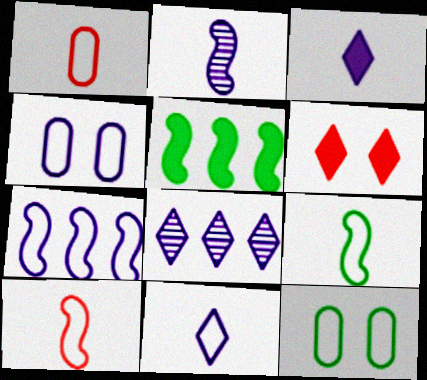[[1, 9, 11], 
[4, 7, 11]]